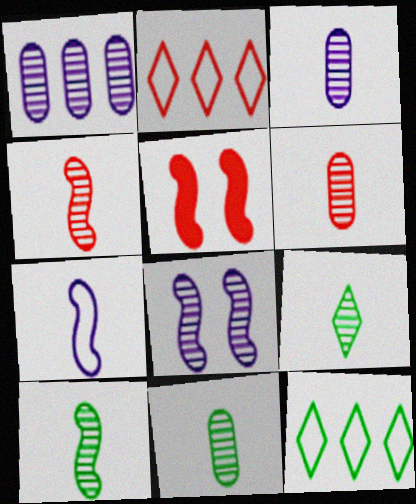[[2, 5, 6], 
[3, 4, 9], 
[3, 5, 12], 
[3, 6, 11], 
[9, 10, 11]]